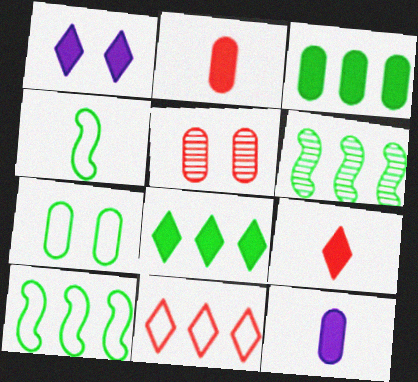[[1, 8, 9]]